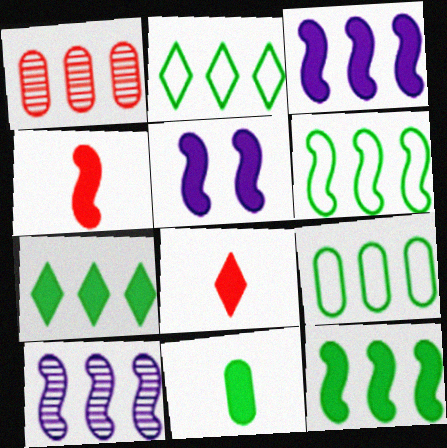[[1, 2, 3], 
[2, 6, 9], 
[4, 5, 12]]